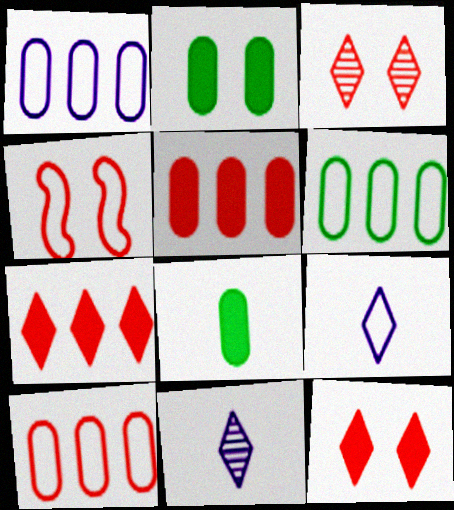[[1, 6, 10], 
[4, 6, 9]]